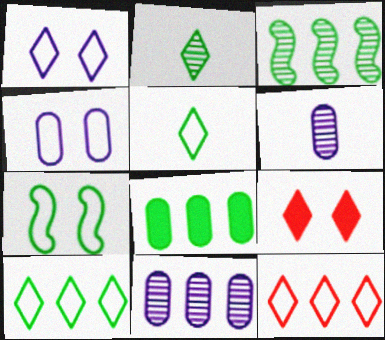[[1, 5, 12], 
[2, 7, 8], 
[3, 8, 10]]